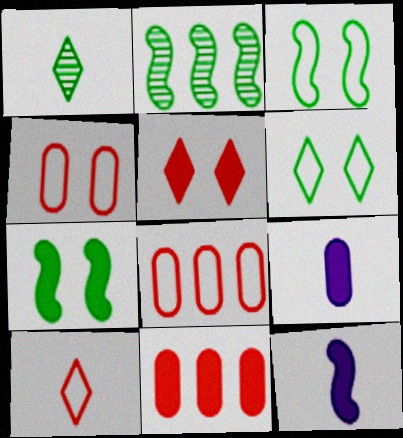[]